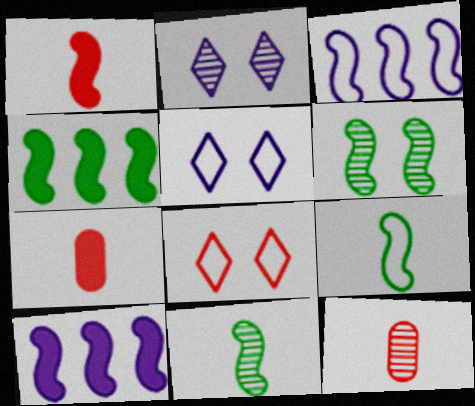[[1, 3, 6], 
[4, 5, 12], 
[4, 6, 9]]